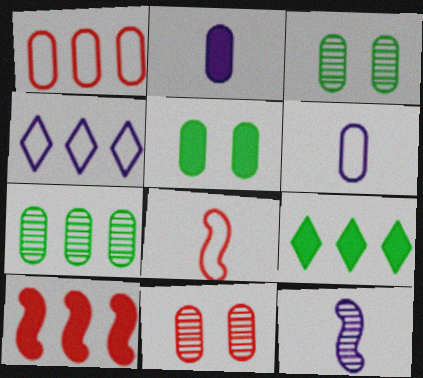[[1, 2, 3], 
[4, 7, 10]]